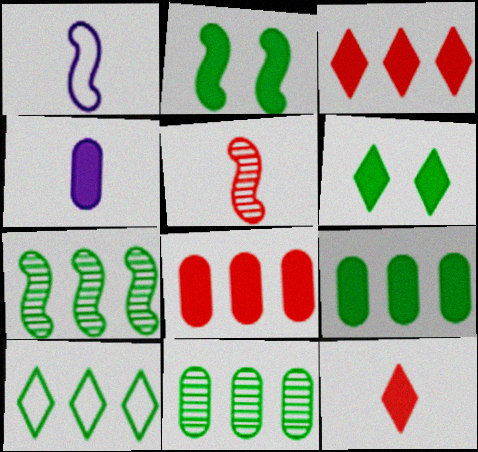[[2, 3, 4], 
[7, 9, 10]]